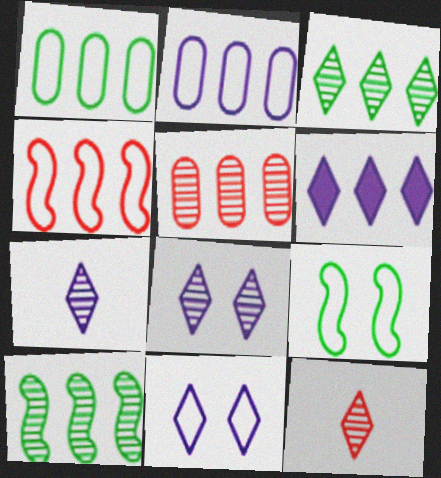[[3, 8, 12], 
[6, 7, 11]]